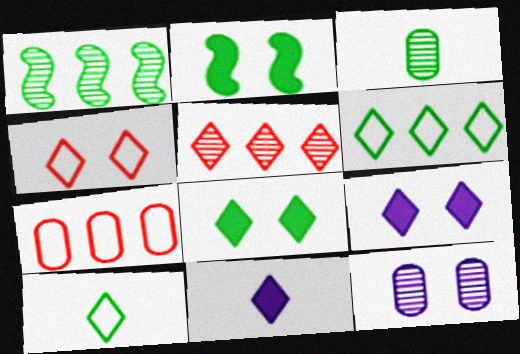[[2, 3, 6], 
[2, 4, 12], 
[5, 9, 10]]